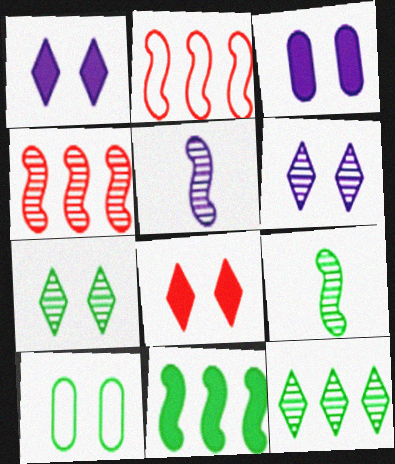[]